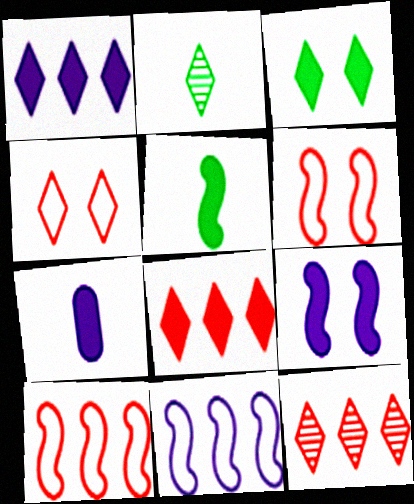[[1, 2, 4], 
[1, 7, 9]]